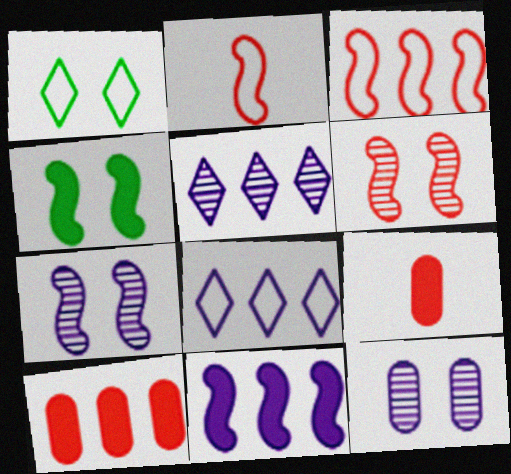[]